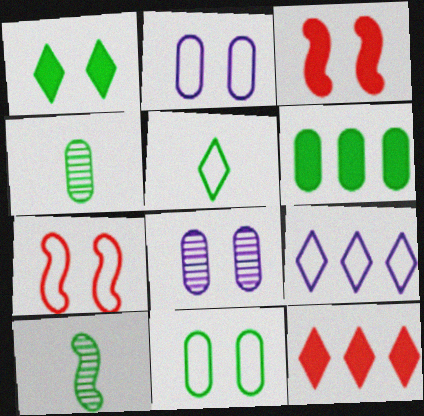[[1, 7, 8], 
[2, 10, 12], 
[3, 4, 9], 
[4, 6, 11]]